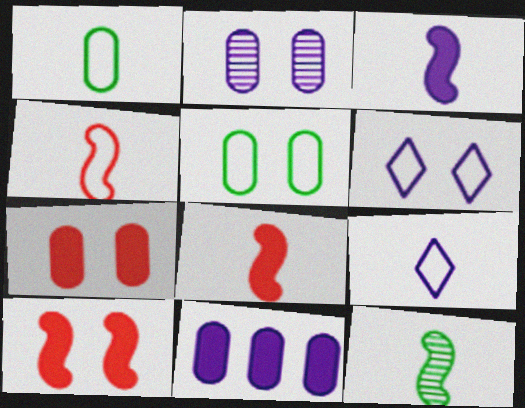[[1, 4, 9], 
[2, 5, 7], 
[3, 4, 12]]